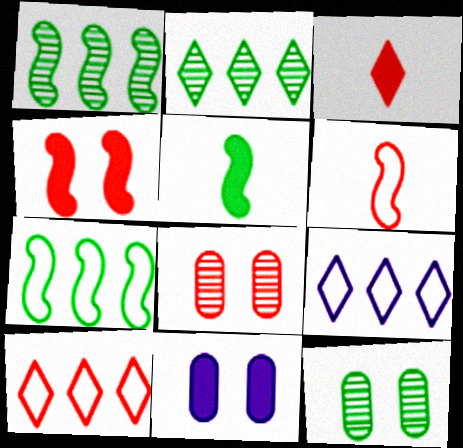[[2, 6, 11], 
[5, 8, 9]]